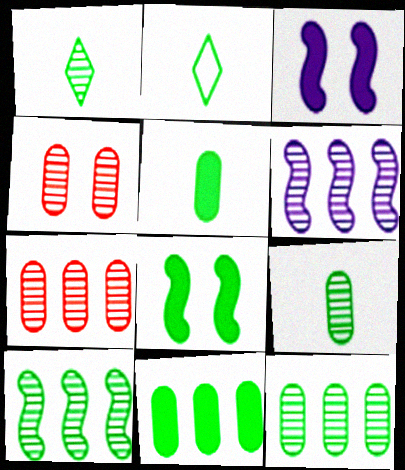[[1, 4, 6], 
[2, 3, 7], 
[2, 8, 12]]